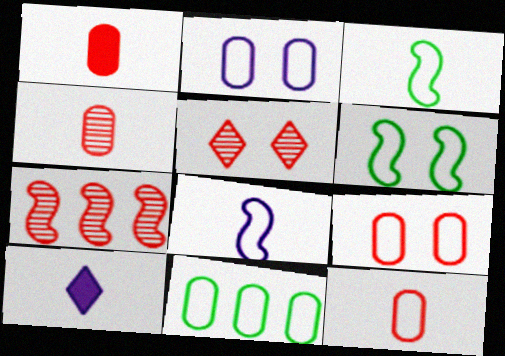[[1, 4, 12], 
[2, 11, 12], 
[3, 4, 10], 
[4, 5, 7]]